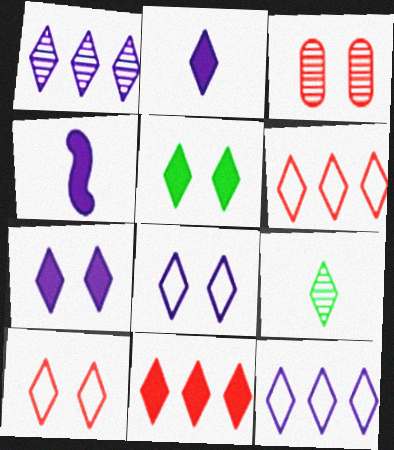[[1, 2, 8], 
[2, 5, 11], 
[6, 7, 9], 
[8, 9, 11]]